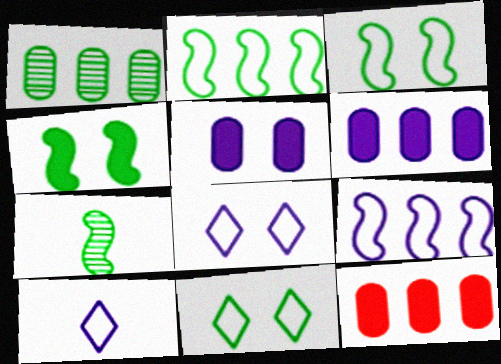[[2, 4, 7], 
[7, 8, 12]]